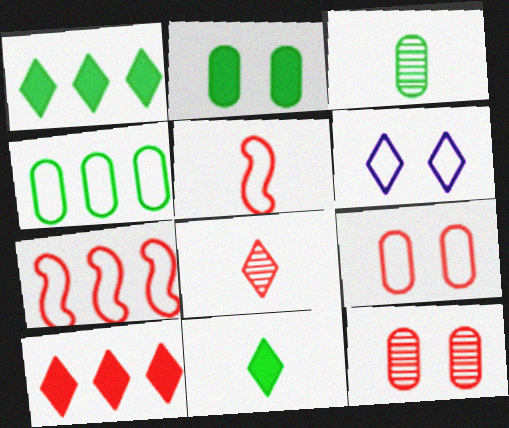[[1, 6, 8], 
[2, 3, 4], 
[4, 5, 6], 
[5, 10, 12]]